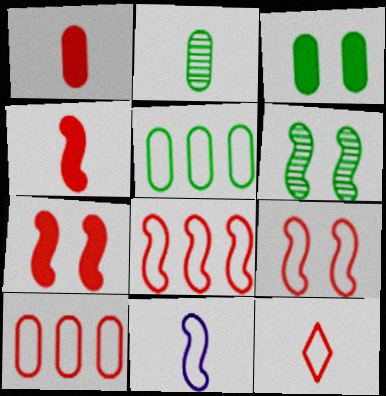[[2, 3, 5], 
[9, 10, 12]]